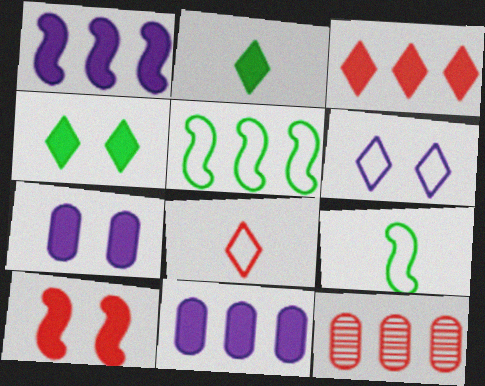[[2, 10, 11], 
[4, 7, 10], 
[8, 10, 12]]